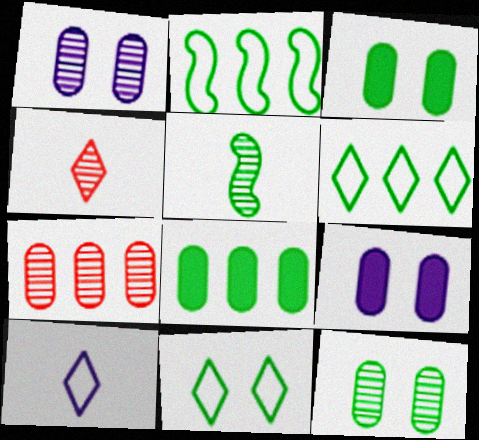[[2, 4, 9], 
[3, 5, 6], 
[5, 8, 11]]